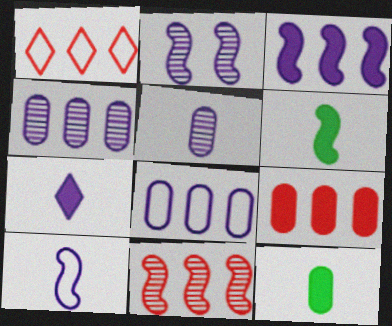[[1, 2, 12], 
[1, 9, 11], 
[2, 3, 10], 
[2, 7, 8], 
[5, 7, 10]]